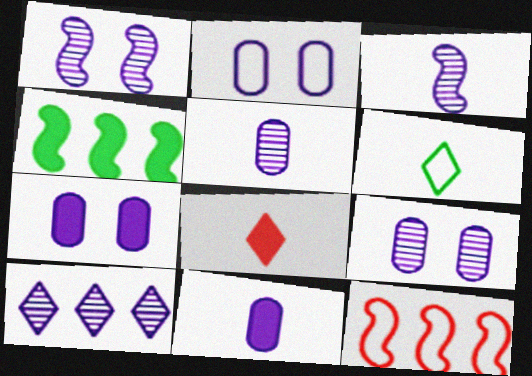[[1, 5, 10], 
[2, 6, 12], 
[2, 7, 9], 
[3, 9, 10], 
[4, 7, 8]]